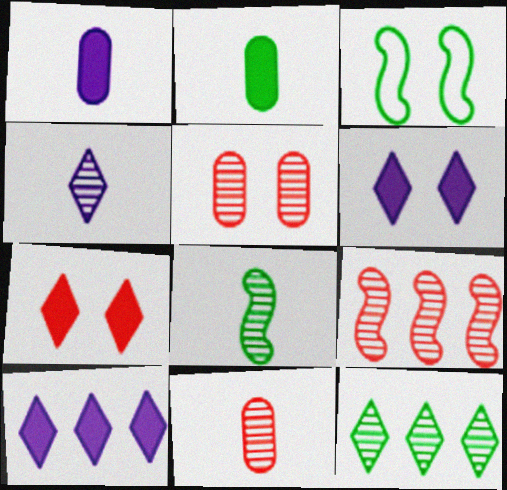[[2, 3, 12], 
[3, 5, 6], 
[3, 10, 11], 
[4, 8, 11]]